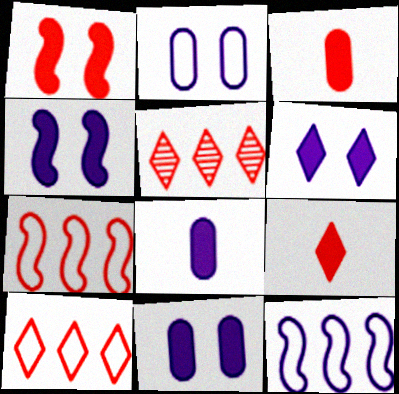[[4, 6, 11]]